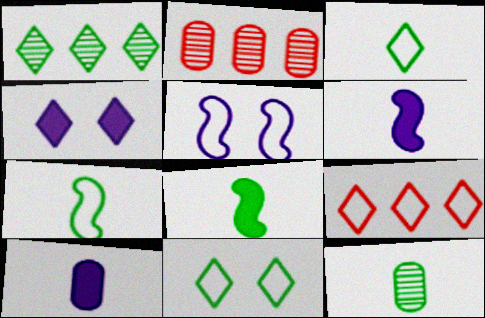[[2, 4, 7], 
[2, 6, 11], 
[3, 8, 12]]